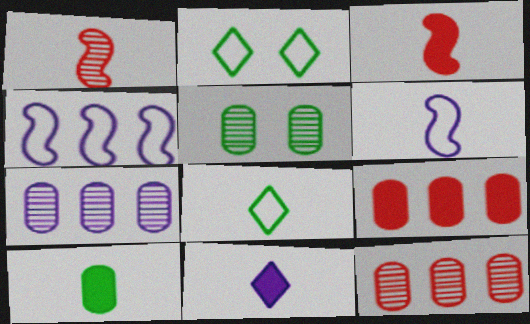[[2, 3, 7], 
[3, 10, 11]]